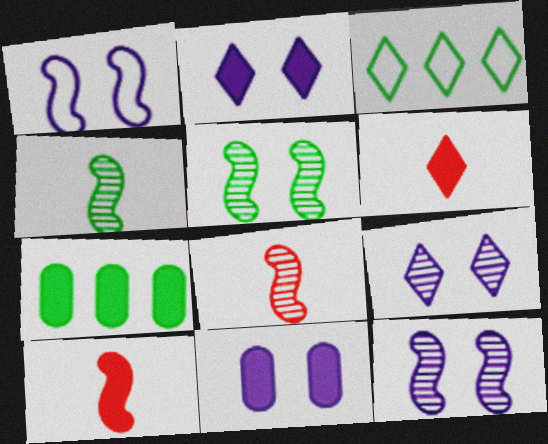[[1, 9, 11], 
[2, 7, 10], 
[3, 6, 9], 
[3, 8, 11]]